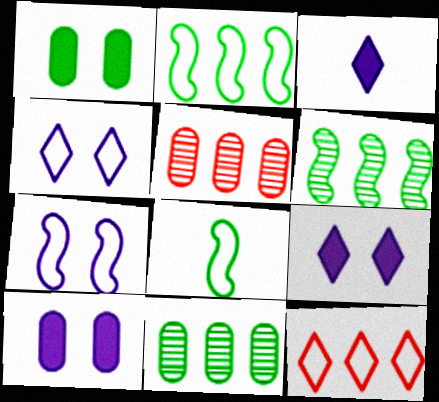[[5, 8, 9]]